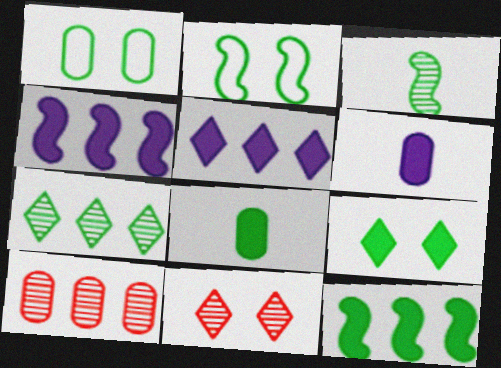[[1, 6, 10], 
[2, 3, 12], 
[2, 7, 8], 
[8, 9, 12]]